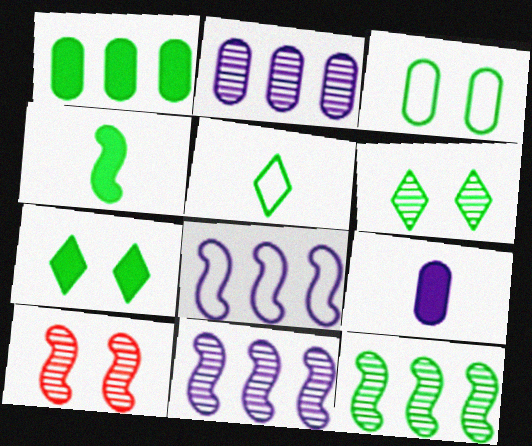[[1, 4, 7], 
[4, 8, 10]]